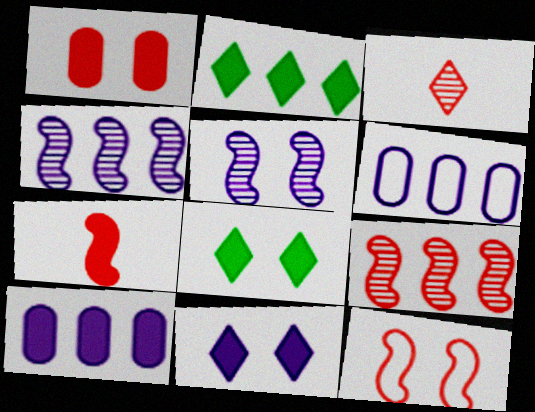[[2, 6, 9], 
[7, 8, 10], 
[7, 9, 12]]